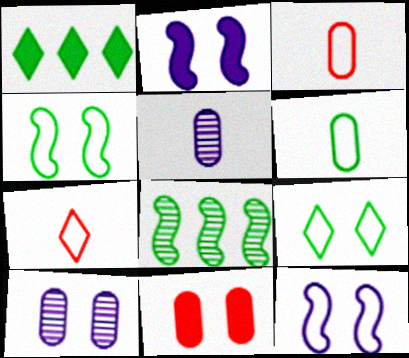[]